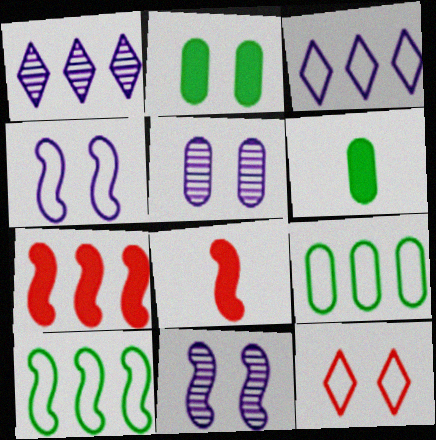[[1, 7, 9], 
[2, 11, 12], 
[8, 10, 11]]